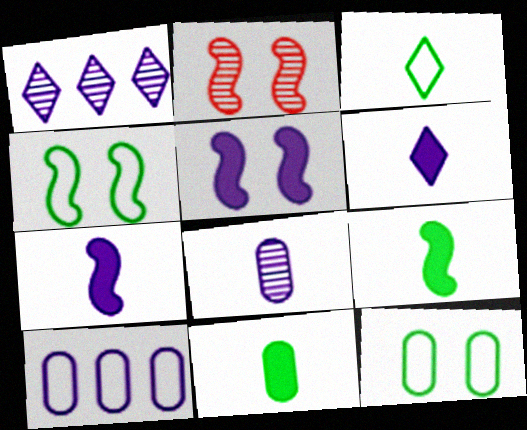[[2, 4, 5]]